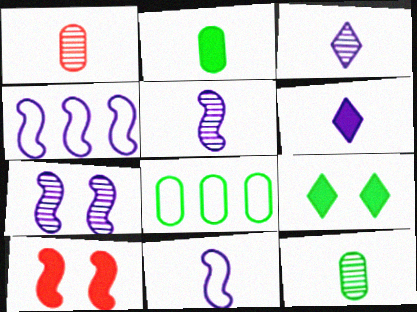[[1, 4, 9], 
[3, 8, 10]]